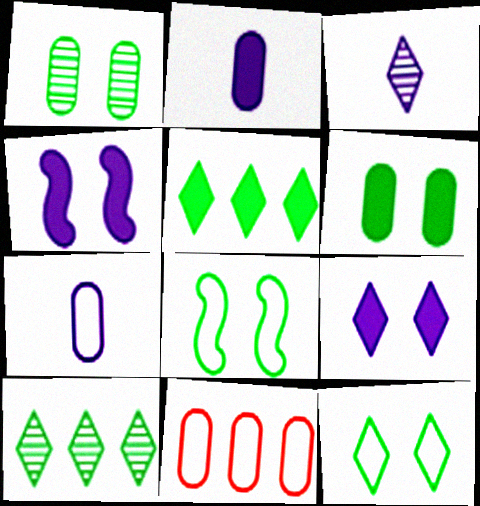[[1, 2, 11]]